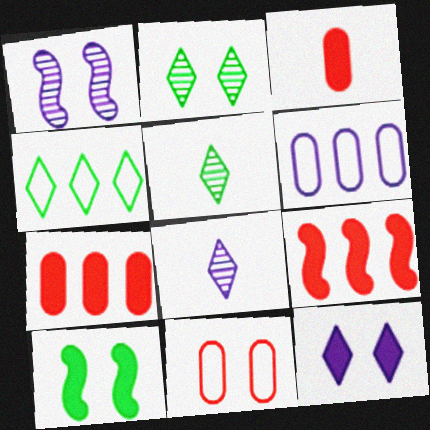[[1, 3, 4]]